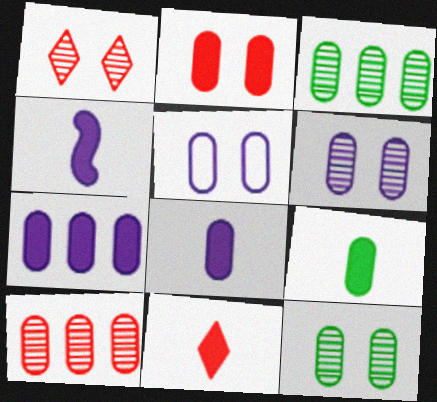[[2, 5, 12], 
[2, 7, 9], 
[4, 9, 11], 
[5, 9, 10]]